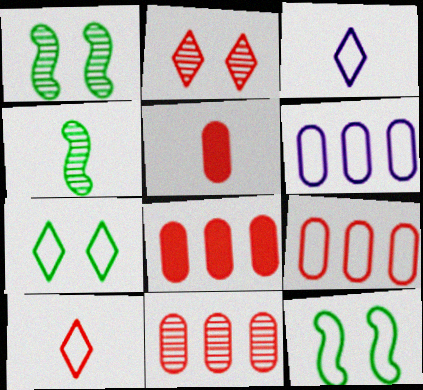[[1, 3, 8], 
[3, 4, 5], 
[3, 9, 12], 
[6, 10, 12], 
[8, 9, 11]]